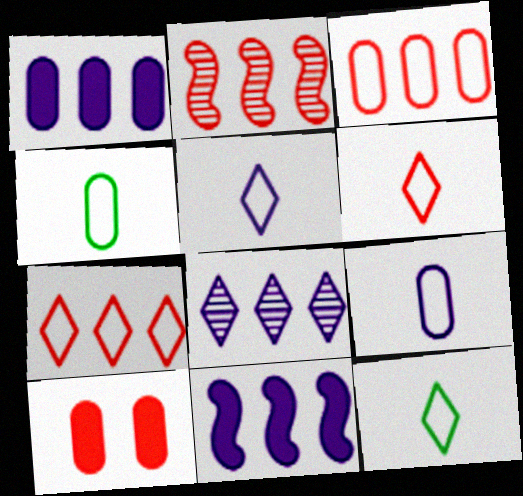[[2, 6, 10], 
[5, 6, 12]]